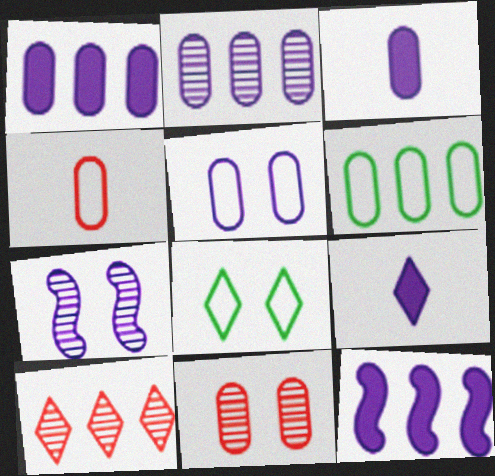[[2, 3, 5], 
[3, 6, 11], 
[4, 5, 6], 
[6, 10, 12], 
[8, 9, 10]]